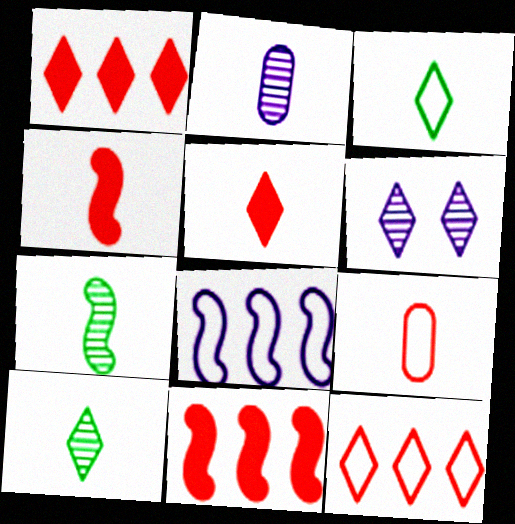[[1, 3, 6], 
[2, 3, 4]]